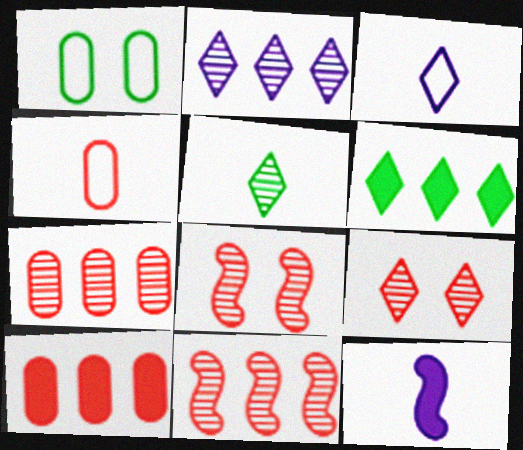[[2, 5, 9], 
[3, 6, 9], 
[4, 5, 12]]